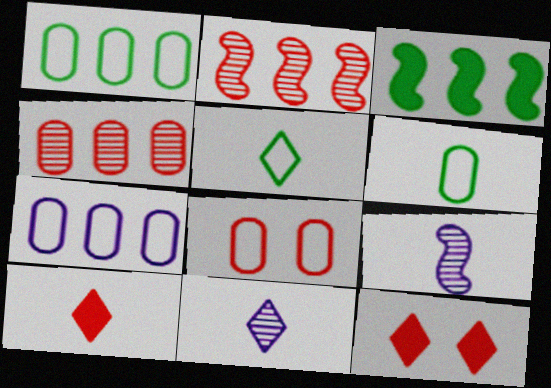[[1, 9, 12], 
[2, 8, 10], 
[3, 8, 11], 
[5, 10, 11], 
[6, 7, 8], 
[6, 9, 10]]